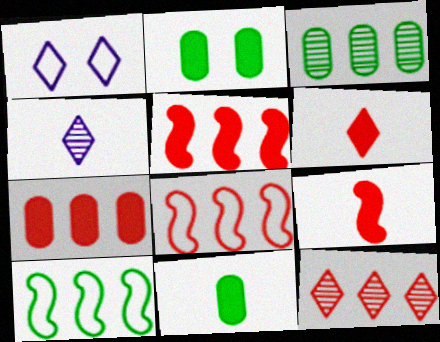[[1, 3, 9], 
[2, 4, 8], 
[7, 8, 12]]